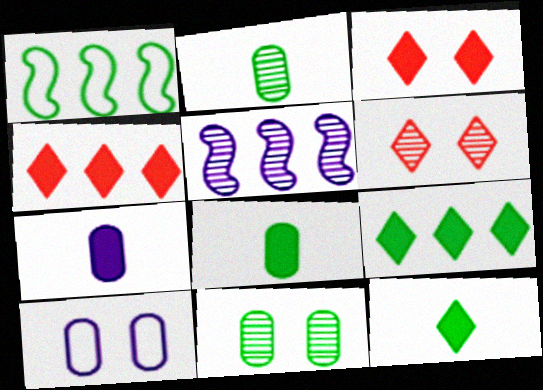[[1, 6, 7], 
[1, 11, 12], 
[2, 5, 6]]